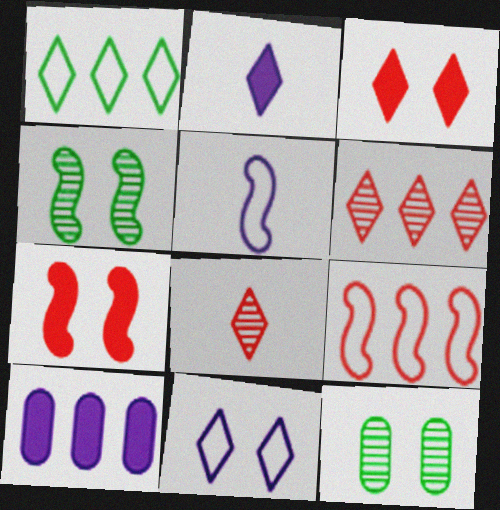[[2, 9, 12], 
[7, 11, 12]]